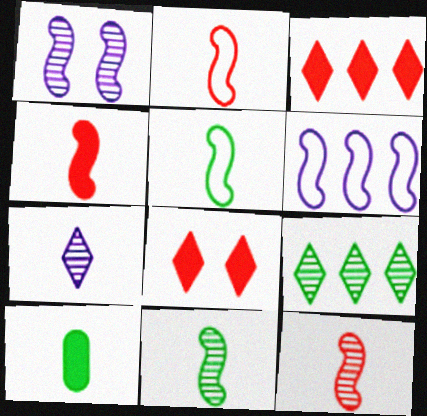[[2, 4, 12], 
[2, 7, 10]]